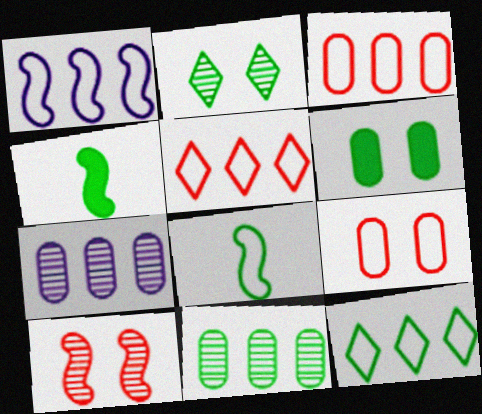[[1, 3, 12], 
[1, 4, 10]]